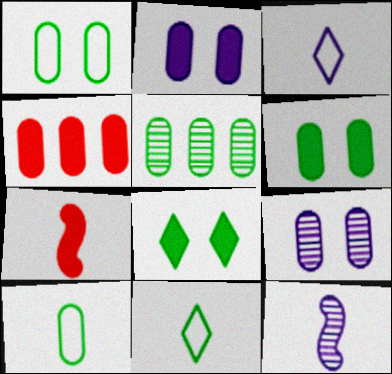[[4, 9, 10], 
[5, 6, 10]]